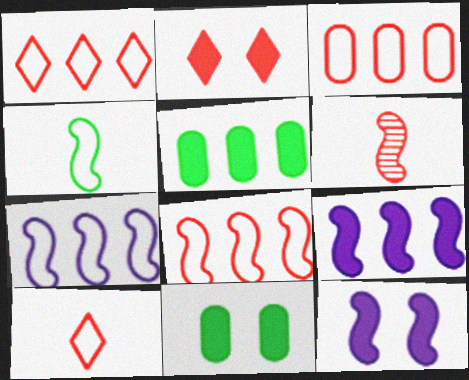[[1, 3, 8], 
[2, 3, 6], 
[2, 11, 12]]